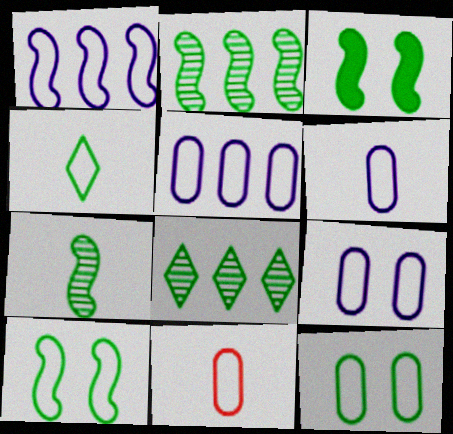[[5, 6, 9], 
[5, 11, 12]]